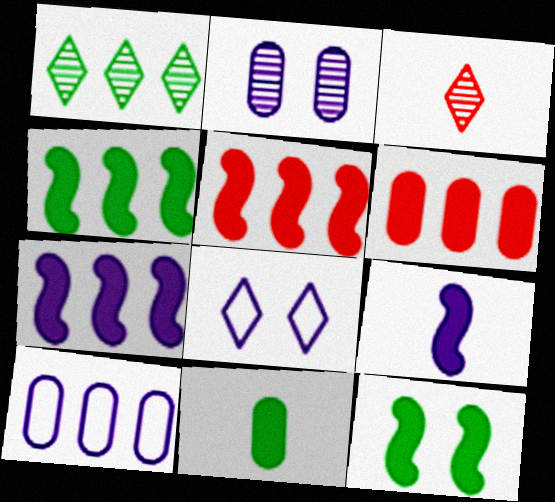[[1, 5, 10], 
[3, 10, 12], 
[4, 5, 7], 
[5, 9, 12]]